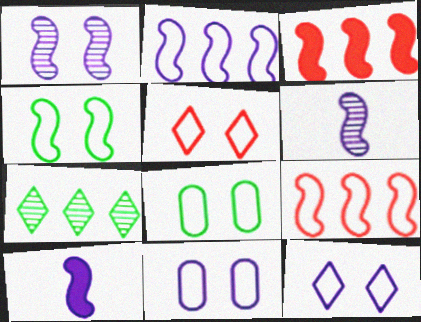[[1, 2, 10], 
[3, 4, 6], 
[4, 5, 11]]